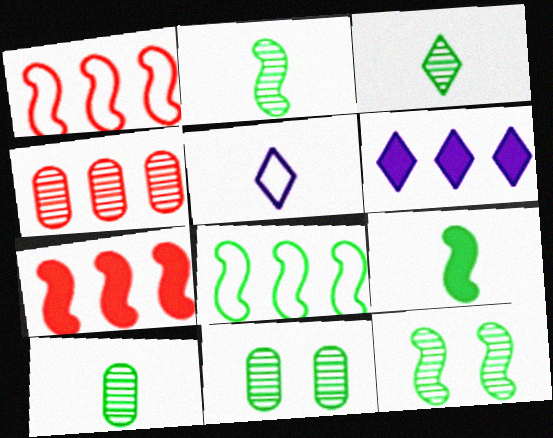[[2, 3, 10], 
[4, 6, 8], 
[5, 7, 11], 
[8, 9, 12]]